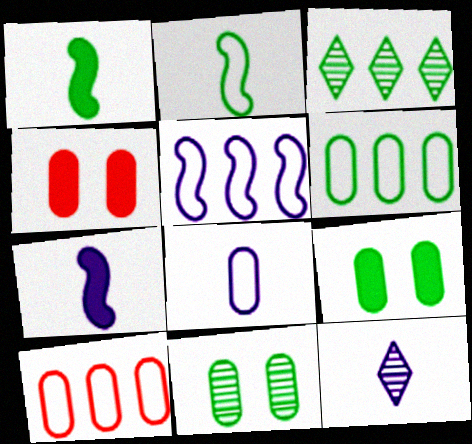[[2, 3, 9], 
[7, 8, 12]]